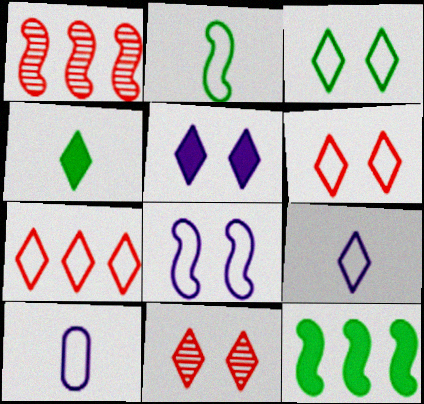[[3, 5, 11], 
[3, 7, 9], 
[10, 11, 12]]